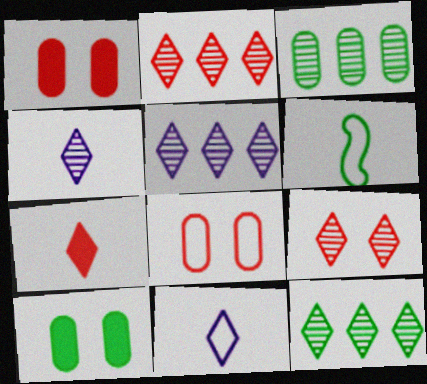[[1, 5, 6], 
[2, 5, 12], 
[4, 9, 12], 
[6, 10, 12]]